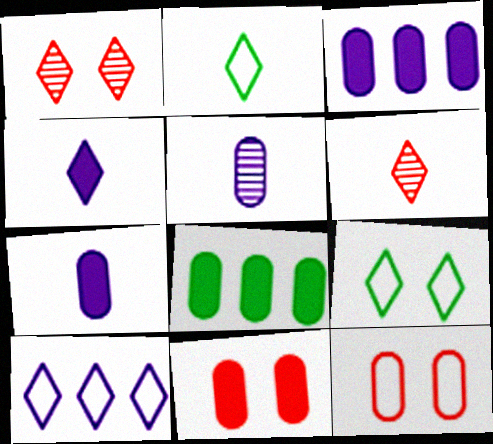[[2, 4, 6], 
[5, 8, 12], 
[7, 8, 11]]